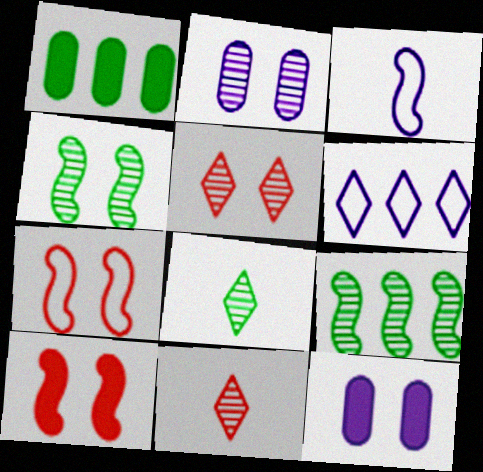[[1, 3, 5], 
[2, 4, 5], 
[2, 9, 11], 
[3, 9, 10]]